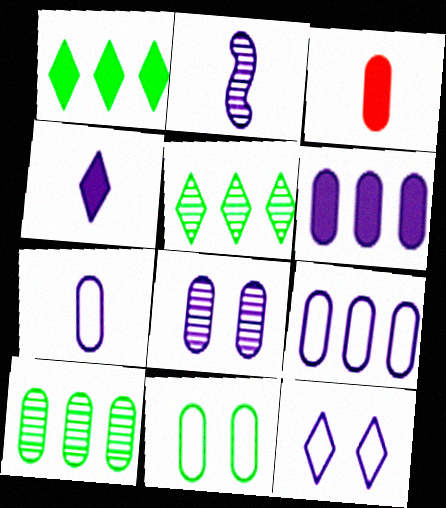[[2, 4, 7], 
[2, 6, 12], 
[6, 7, 8]]